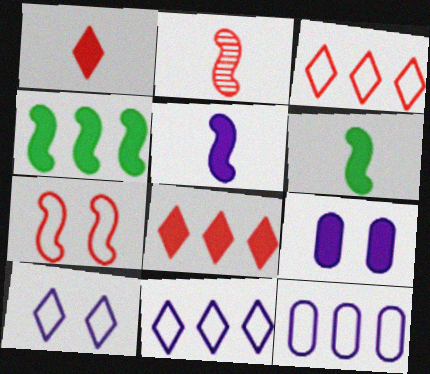[[1, 4, 9], 
[6, 8, 9]]